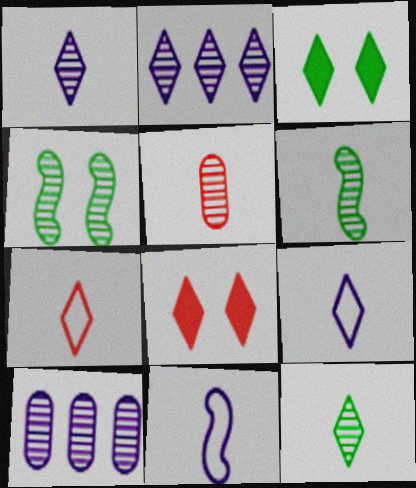[[1, 5, 6], 
[2, 3, 7], 
[2, 4, 5]]